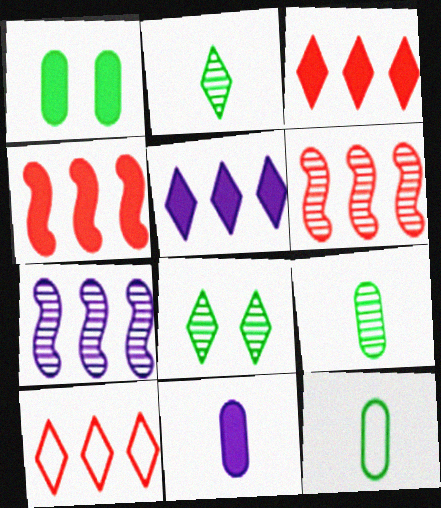[]